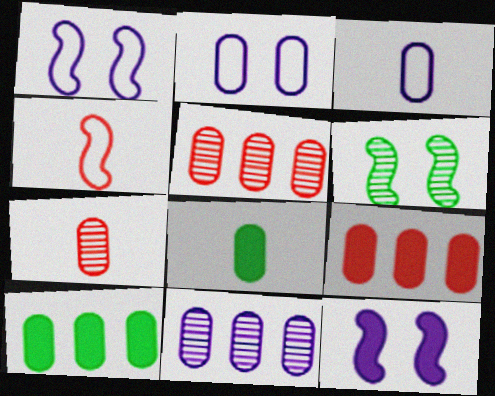[[2, 5, 8], 
[2, 7, 10], 
[3, 7, 8]]